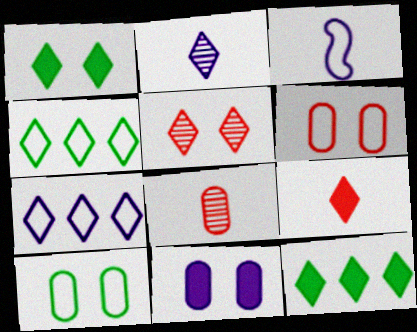[[3, 4, 6]]